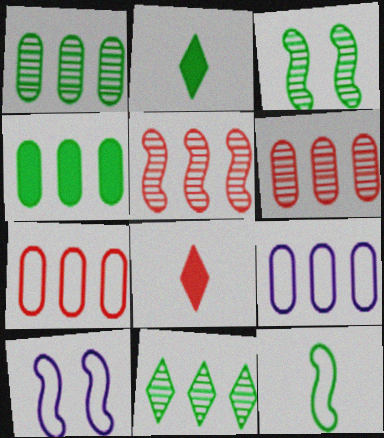[[1, 8, 10], 
[2, 6, 10], 
[3, 8, 9], 
[4, 6, 9]]